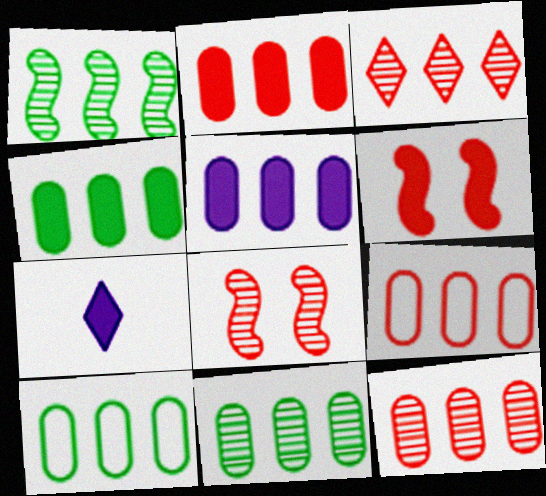[[2, 4, 5], 
[2, 9, 12], 
[4, 6, 7], 
[4, 10, 11], 
[5, 9, 11], 
[5, 10, 12], 
[7, 8, 10]]